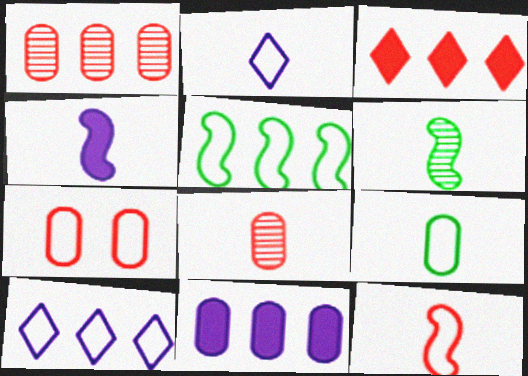[[2, 5, 7], 
[2, 9, 12], 
[4, 6, 12]]